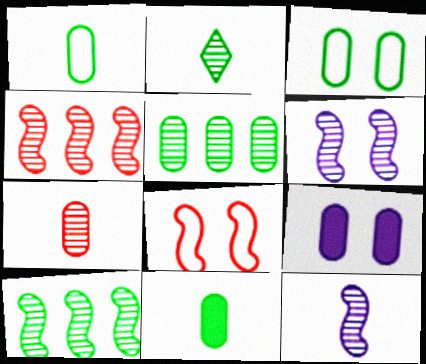[[2, 7, 12], 
[3, 5, 11]]